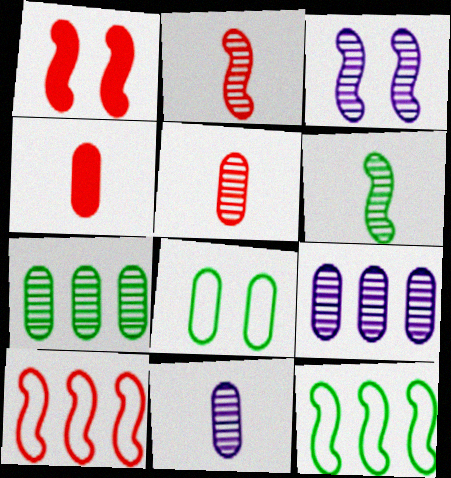[[1, 2, 10], 
[4, 8, 9]]